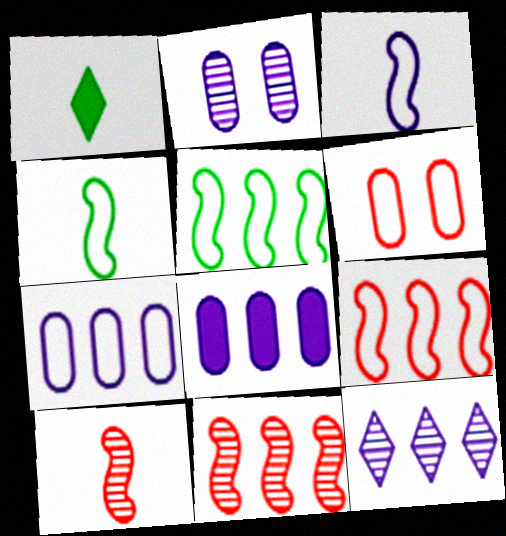[[1, 2, 9]]